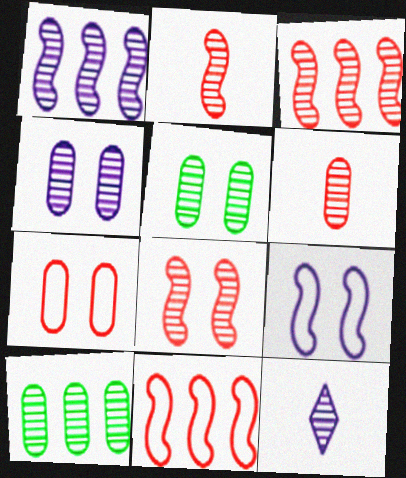[[1, 4, 12], 
[2, 3, 8], 
[3, 5, 12], 
[4, 6, 10], 
[8, 10, 12]]